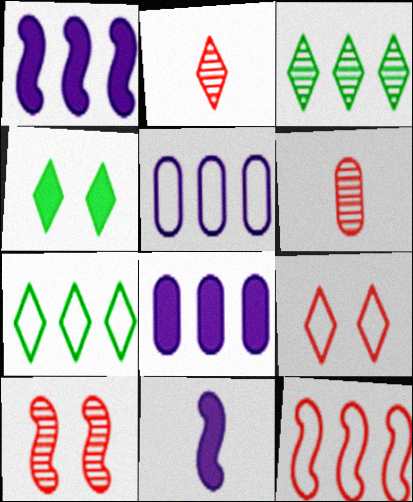[[3, 8, 12], 
[5, 7, 12]]